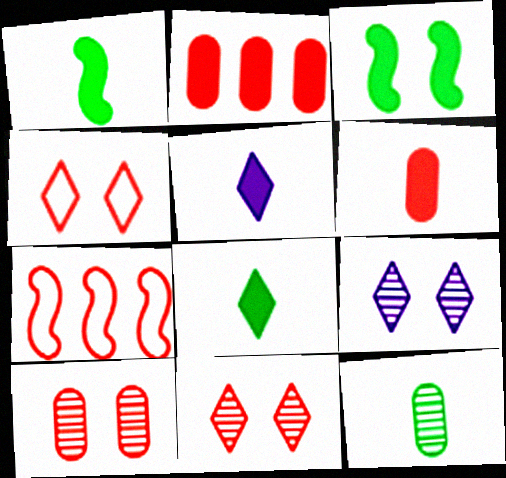[[1, 5, 6], 
[2, 3, 5], 
[6, 7, 11]]